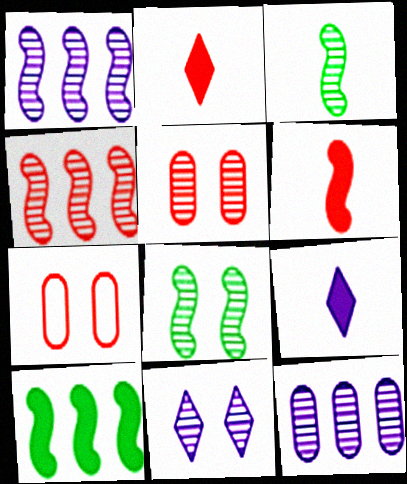[[2, 4, 7], 
[5, 8, 11]]